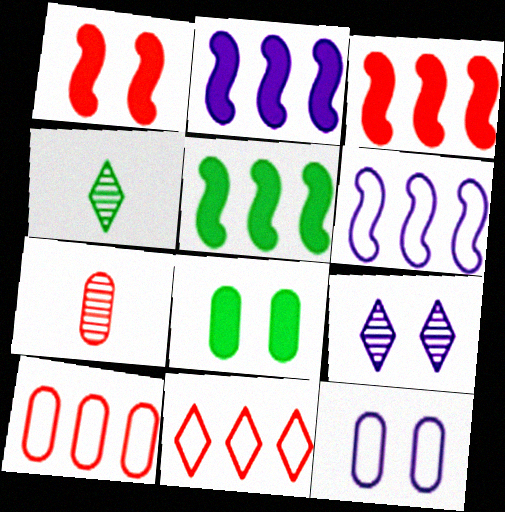[[1, 7, 11], 
[2, 3, 5], 
[3, 4, 12]]